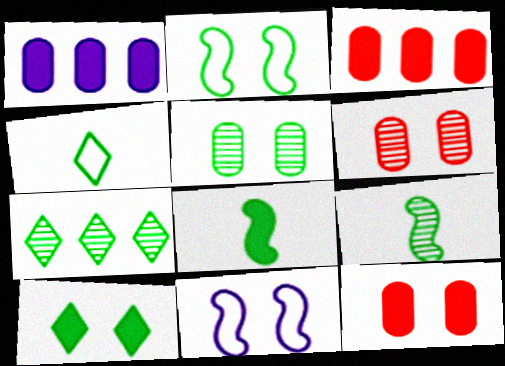[[2, 5, 10], 
[4, 7, 10], 
[5, 7, 9], 
[6, 10, 11]]